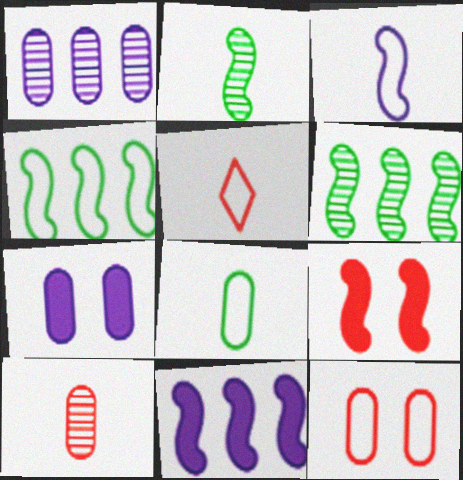[[3, 5, 8], 
[3, 6, 9], 
[5, 6, 7]]